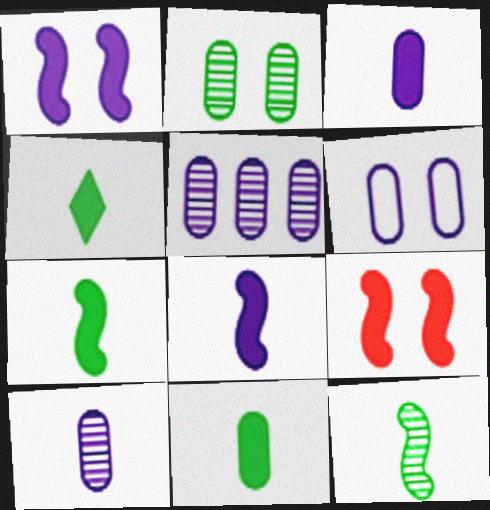[[3, 5, 6], 
[4, 7, 11]]